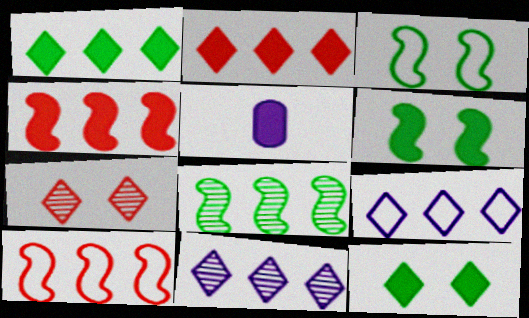[[2, 5, 6], 
[4, 5, 12]]